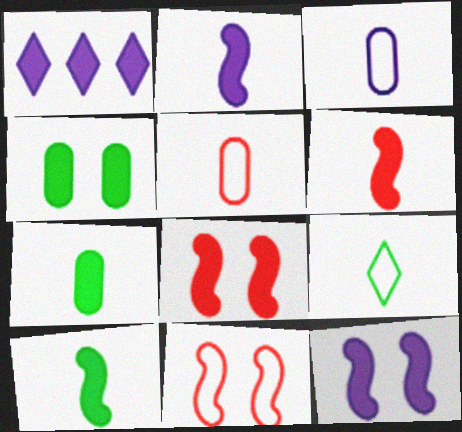[[1, 4, 6], 
[1, 7, 8], 
[2, 6, 10]]